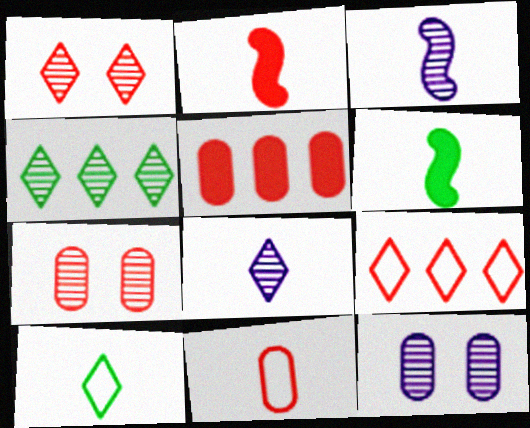[[1, 4, 8], 
[2, 7, 9], 
[3, 4, 7], 
[5, 7, 11], 
[6, 8, 11], 
[6, 9, 12]]